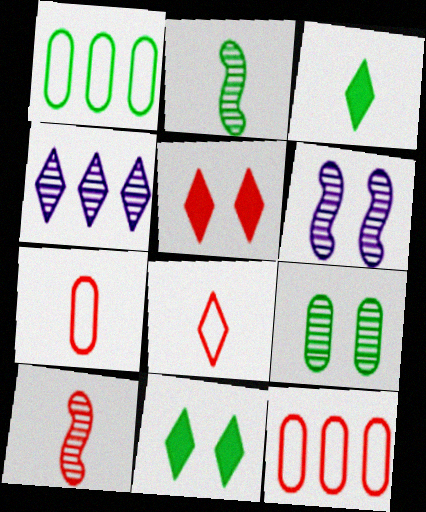[[1, 2, 11], 
[3, 6, 12], 
[4, 8, 11], 
[4, 9, 10], 
[5, 10, 12]]